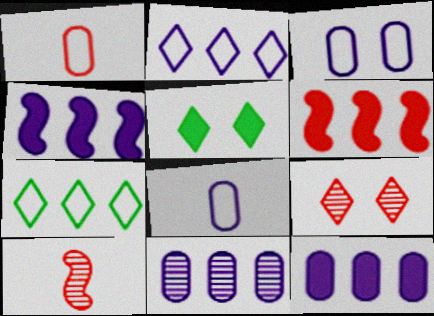[[1, 6, 9], 
[2, 4, 11], 
[6, 7, 11]]